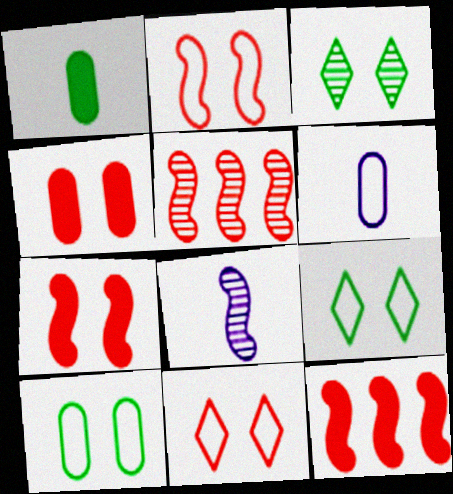[[3, 6, 12]]